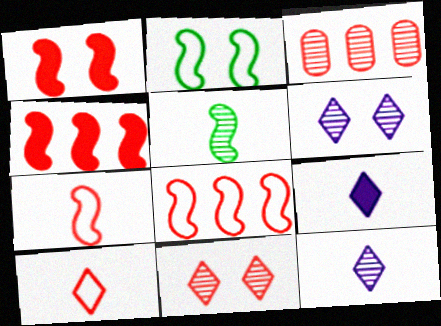[[1, 3, 10], 
[2, 3, 9], 
[3, 5, 6]]